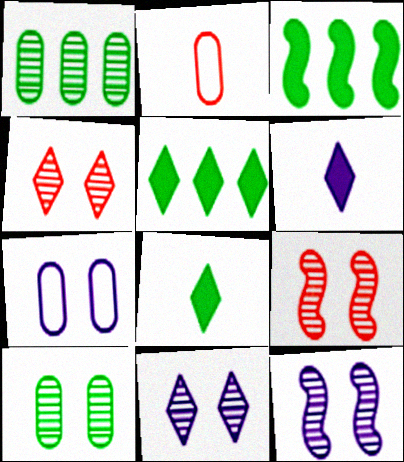[[2, 3, 11], 
[2, 5, 12], 
[4, 10, 12], 
[9, 10, 11]]